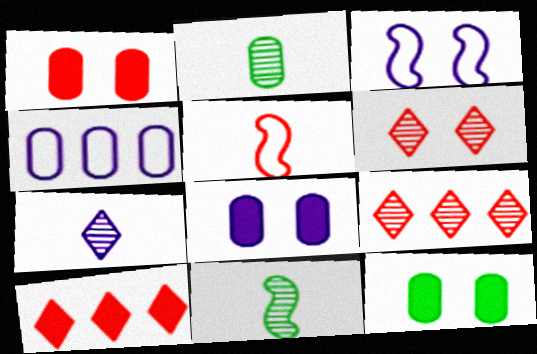[[1, 2, 4], 
[1, 5, 9], 
[1, 8, 12], 
[2, 3, 10], 
[3, 6, 12]]